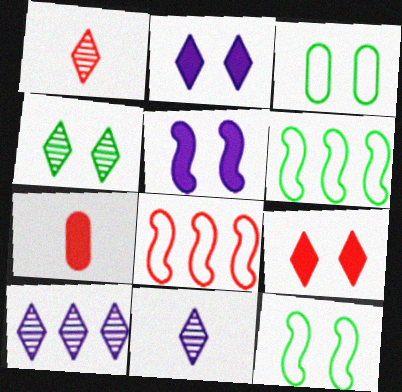[[1, 4, 10], 
[7, 10, 12]]